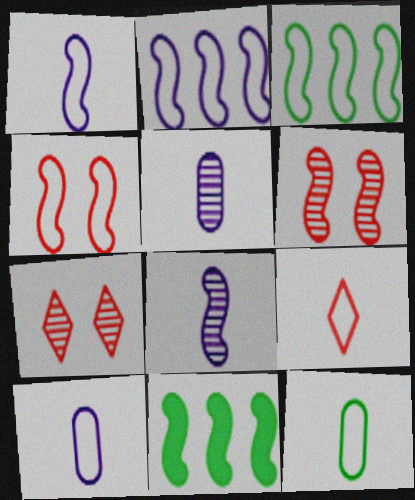[[1, 3, 4], 
[1, 6, 11], 
[1, 9, 12], 
[4, 8, 11], 
[7, 10, 11]]